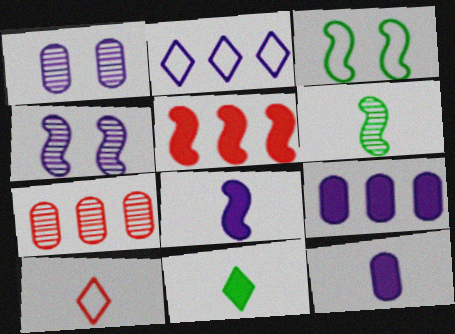[[1, 2, 8], 
[2, 4, 12], 
[6, 10, 12]]